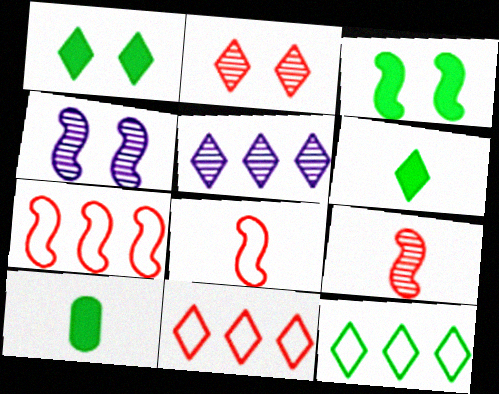[[4, 10, 11]]